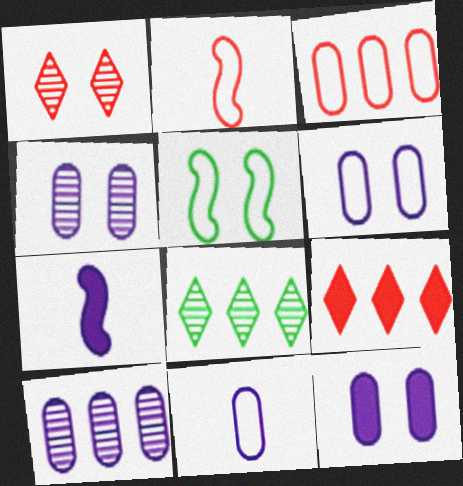[[1, 5, 12], 
[2, 8, 12], 
[4, 6, 12], 
[10, 11, 12]]